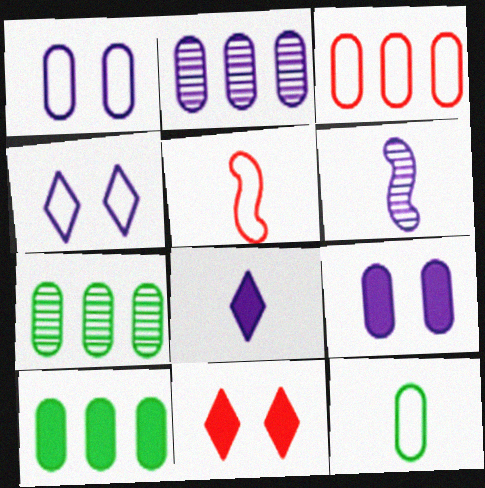[[1, 3, 12], 
[2, 3, 10]]